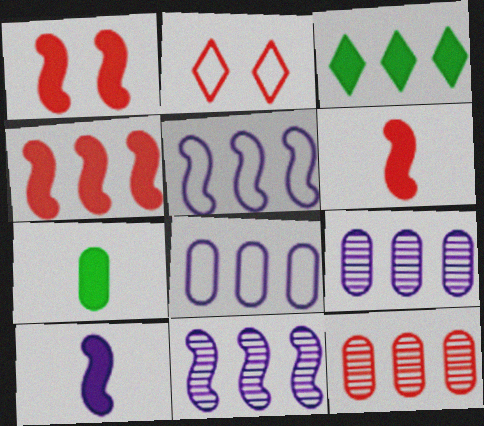[[1, 4, 6], 
[2, 6, 12], 
[2, 7, 11], 
[3, 5, 12]]